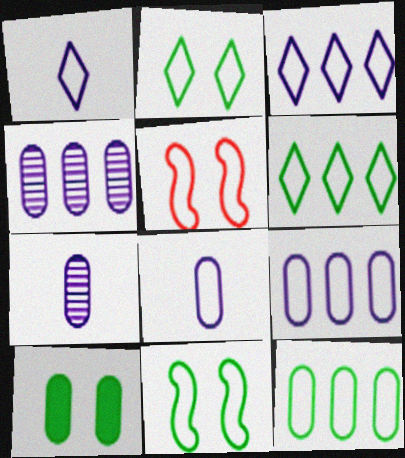[[1, 5, 12], 
[5, 6, 8]]